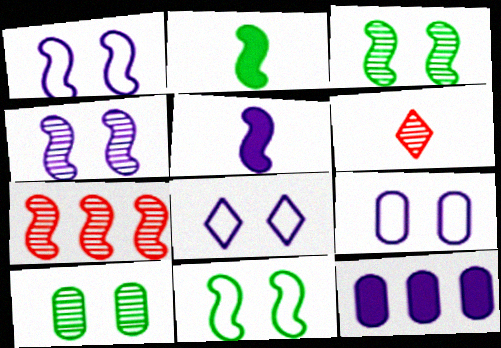[[1, 2, 7], 
[1, 8, 9], 
[5, 7, 11], 
[6, 11, 12]]